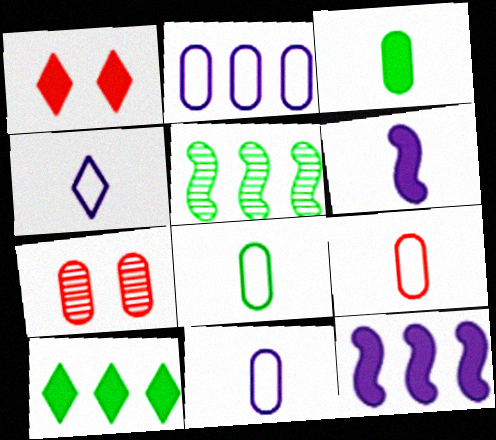[[1, 3, 12], 
[1, 5, 11], 
[2, 3, 7], 
[8, 9, 11]]